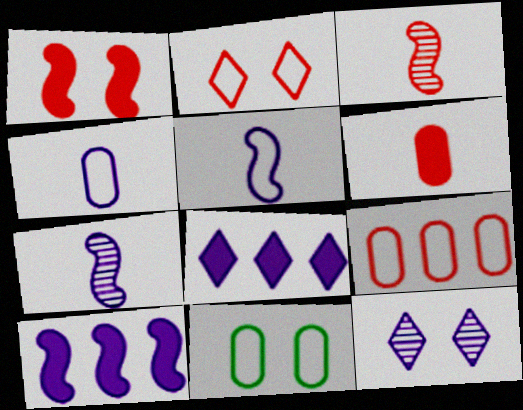[[1, 11, 12], 
[3, 8, 11], 
[4, 9, 11], 
[4, 10, 12]]